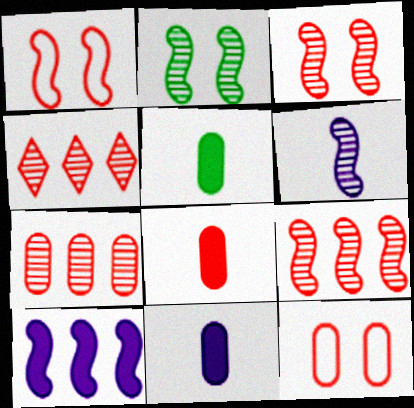[[1, 4, 8], 
[2, 6, 9], 
[4, 7, 9], 
[5, 8, 11], 
[7, 8, 12]]